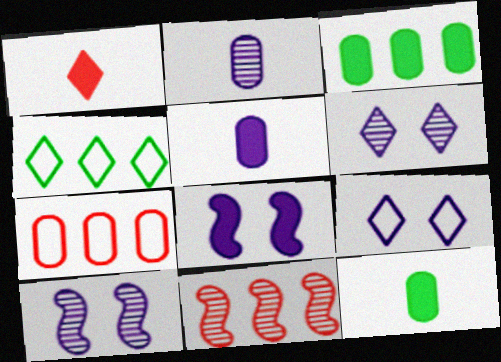[[1, 3, 8], 
[1, 4, 6], 
[9, 11, 12]]